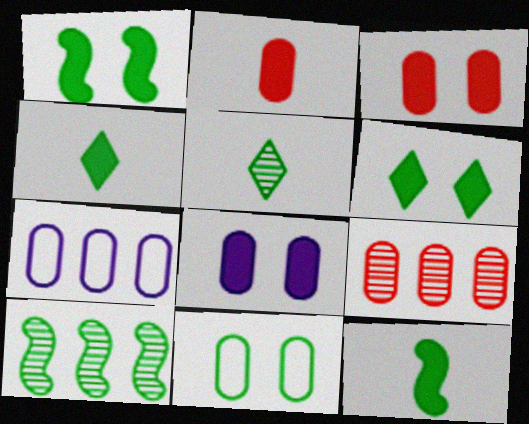[[4, 10, 11]]